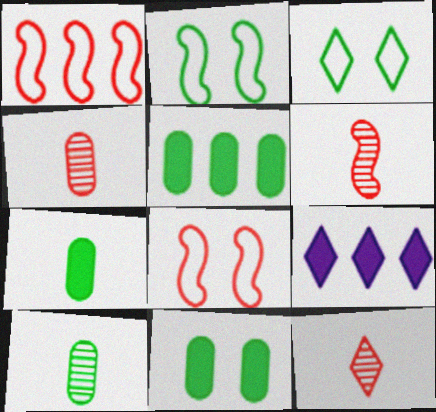[[2, 4, 9], 
[3, 9, 12], 
[4, 6, 12], 
[5, 7, 11], 
[8, 9, 10]]